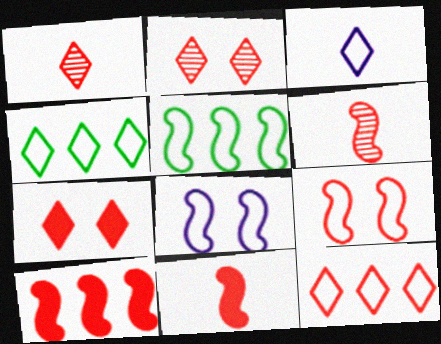[[1, 7, 12], 
[6, 9, 10]]